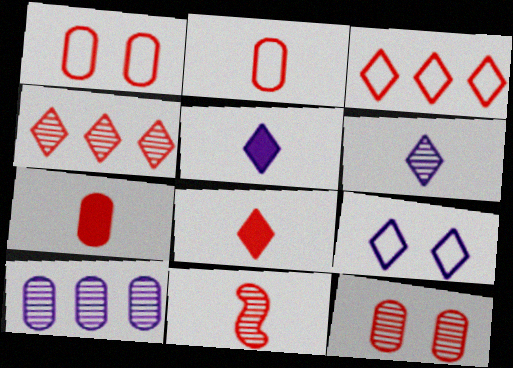[[2, 8, 11], 
[4, 11, 12]]